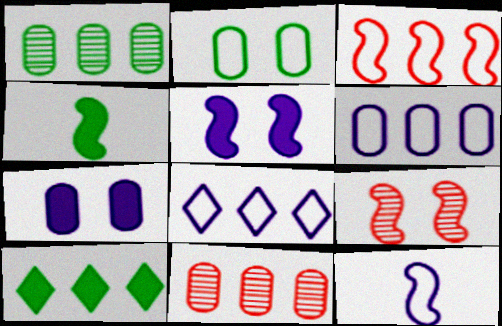[]